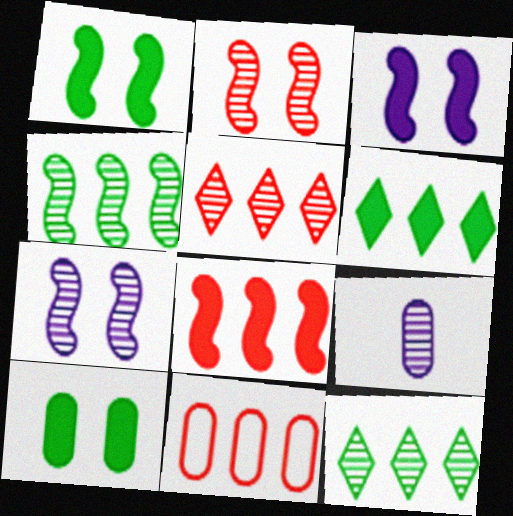[[2, 9, 12], 
[5, 8, 11], 
[9, 10, 11]]